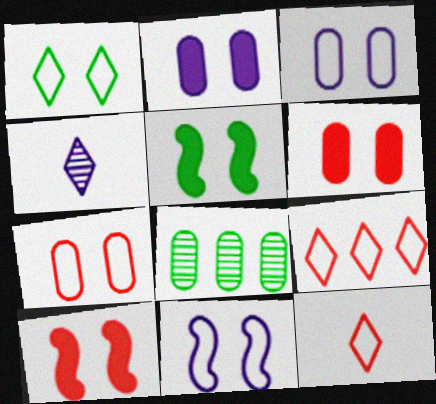[[1, 7, 11]]